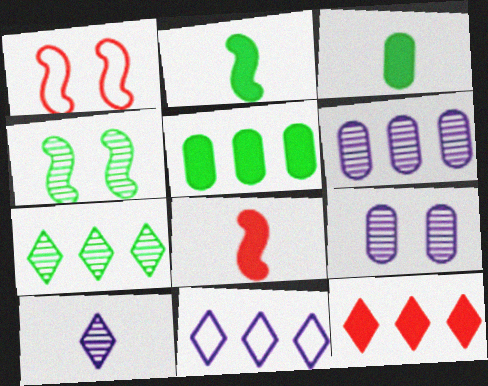[[1, 5, 10], 
[7, 11, 12]]